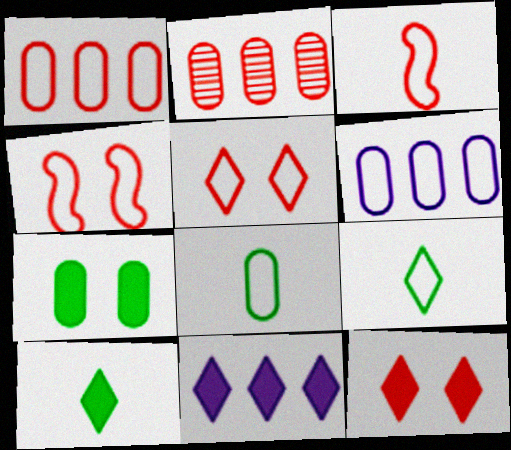[[1, 3, 5], 
[2, 3, 12], 
[4, 6, 9], 
[10, 11, 12]]